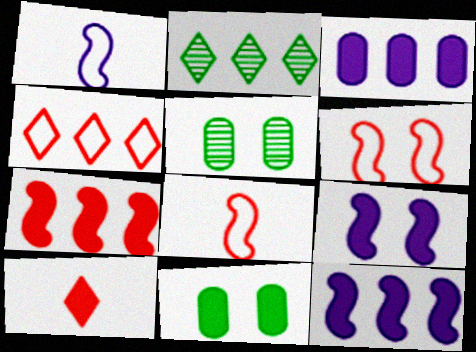[[10, 11, 12]]